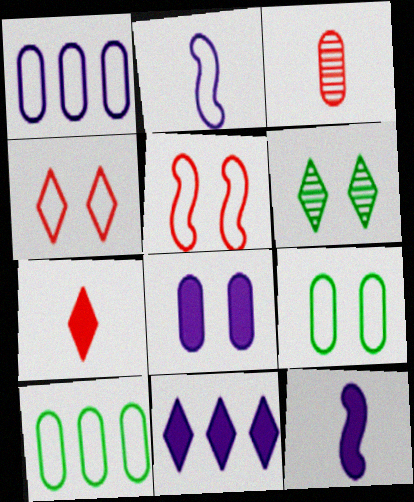[[2, 4, 10], 
[3, 8, 10], 
[5, 6, 8], 
[8, 11, 12]]